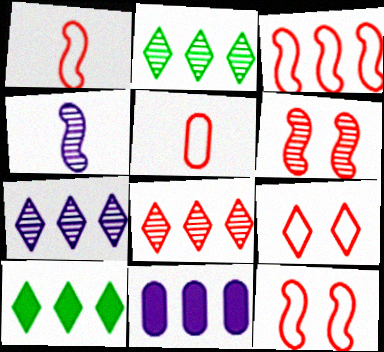[[1, 3, 12], 
[2, 3, 11], 
[2, 7, 8], 
[3, 5, 9]]